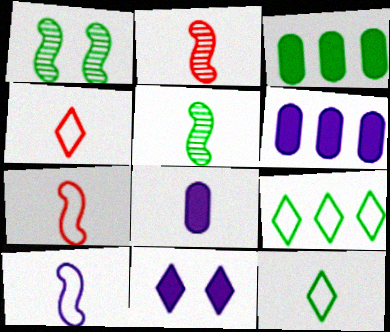[[1, 3, 12], 
[1, 4, 6], 
[2, 8, 12], 
[4, 5, 8]]